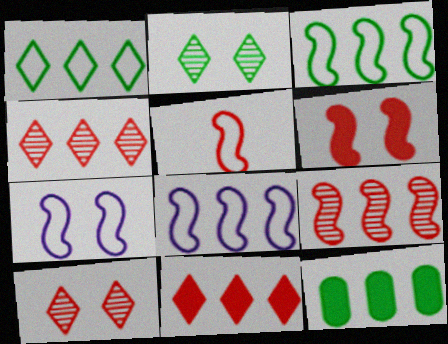[[3, 5, 7], 
[4, 8, 12], 
[5, 6, 9]]